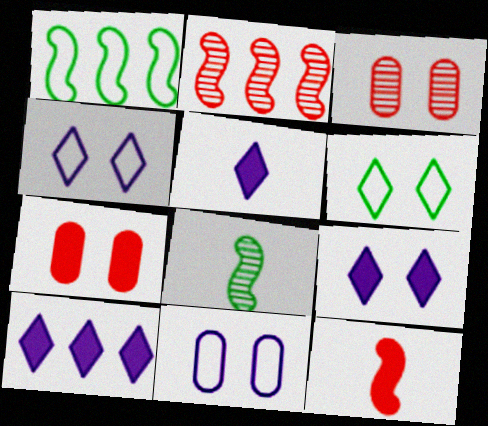[[1, 3, 5], 
[5, 9, 10]]